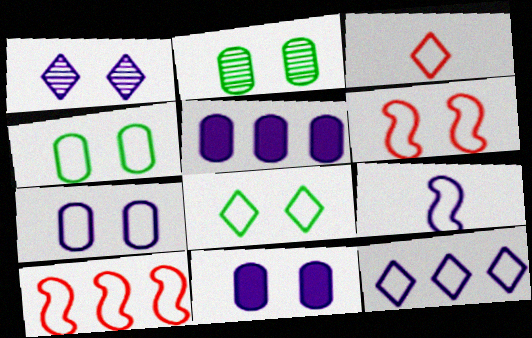[[1, 5, 9], 
[3, 8, 12], 
[6, 7, 8], 
[7, 9, 12]]